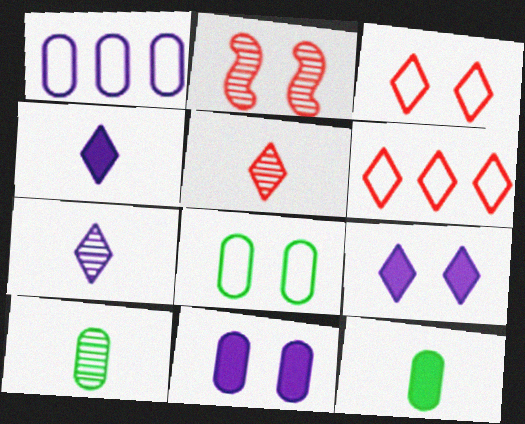[[2, 8, 9]]